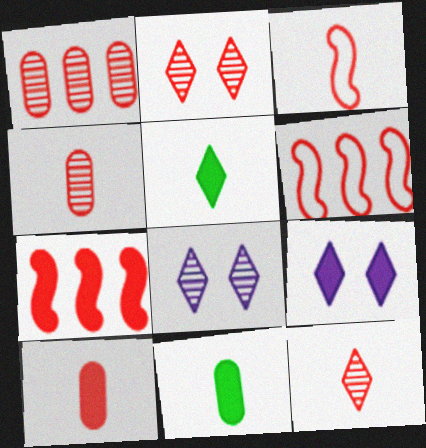[[2, 6, 10], 
[3, 10, 12], 
[6, 8, 11], 
[7, 9, 11]]